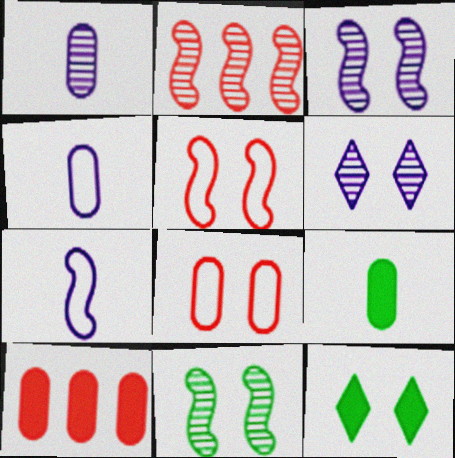[[2, 4, 12], 
[3, 8, 12]]